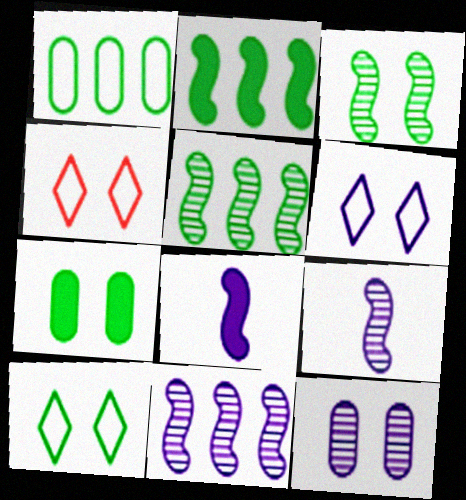[[3, 7, 10], 
[4, 6, 10]]